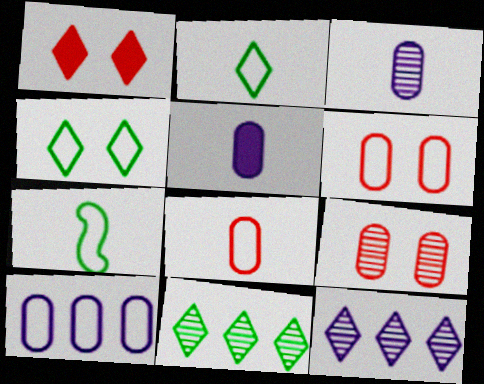[[1, 2, 12]]